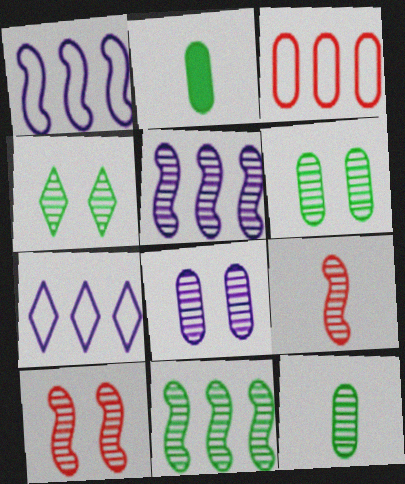[[2, 3, 8], 
[2, 7, 10], 
[4, 8, 10], 
[4, 11, 12]]